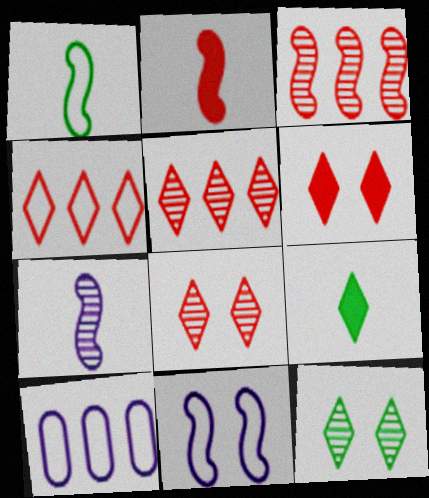[[1, 2, 7], 
[2, 10, 12]]